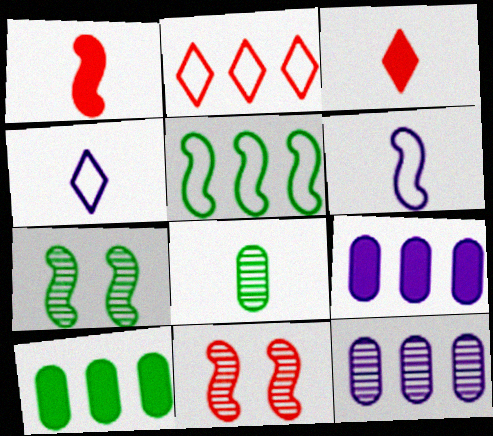[[1, 4, 8], 
[3, 6, 8], 
[4, 10, 11]]